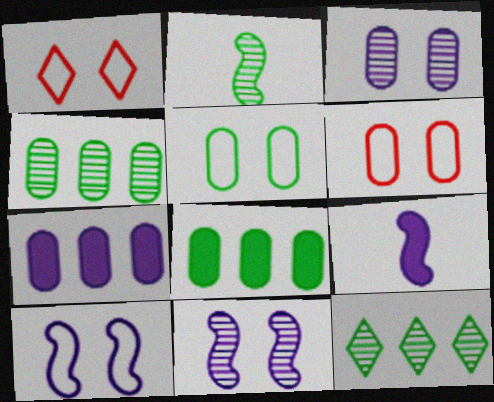[[1, 2, 7], 
[1, 4, 9], 
[1, 5, 10], 
[6, 9, 12]]